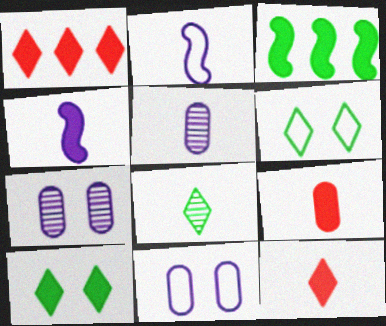[[2, 8, 9]]